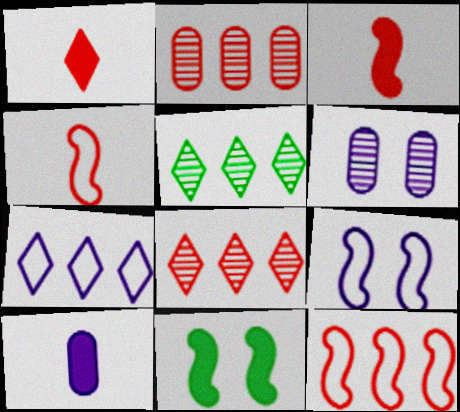[]